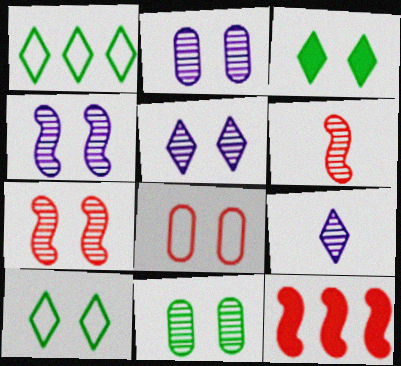[[2, 4, 5], 
[3, 4, 8], 
[5, 7, 11]]